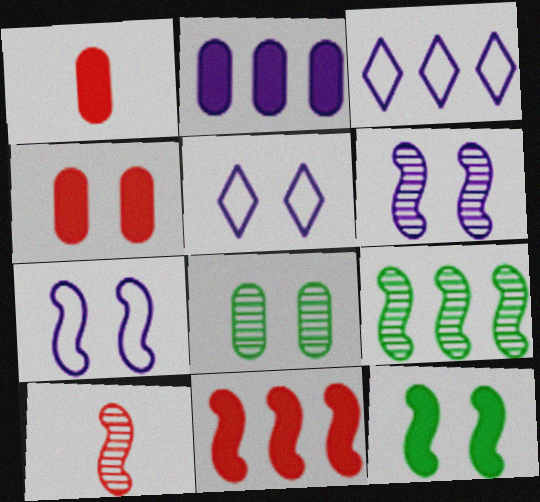[[1, 5, 9], 
[6, 9, 10]]